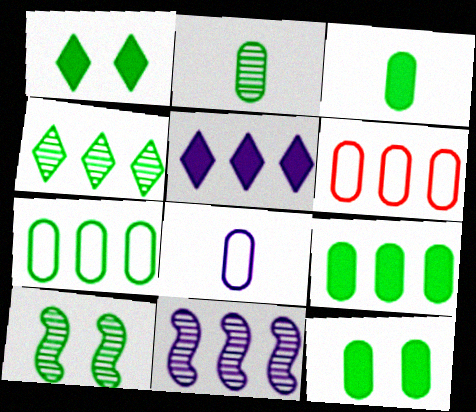[[2, 4, 10], 
[2, 7, 12], 
[3, 9, 12]]